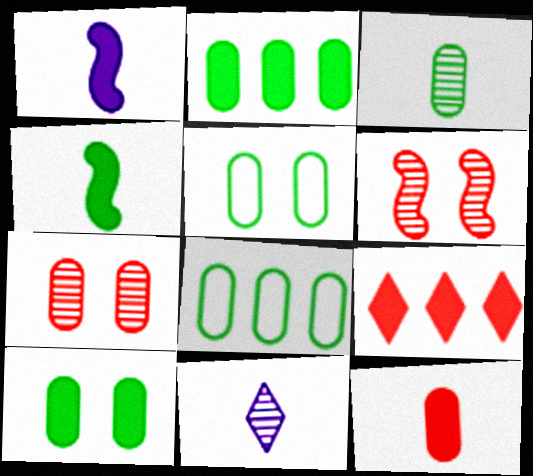[[1, 9, 10], 
[2, 3, 5], 
[3, 8, 10]]